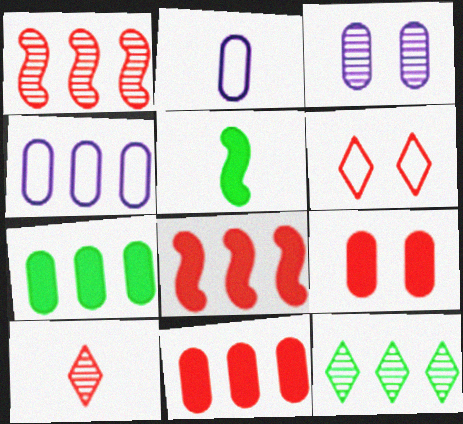[[2, 5, 10], 
[4, 8, 12]]